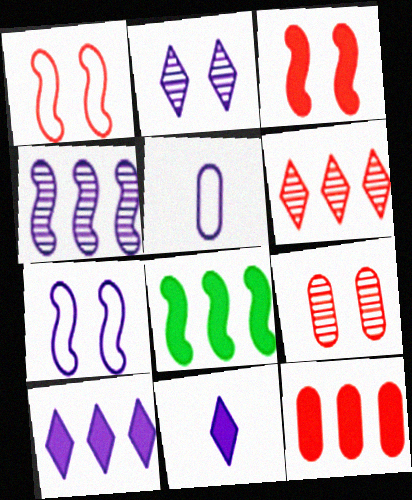[[8, 10, 12]]